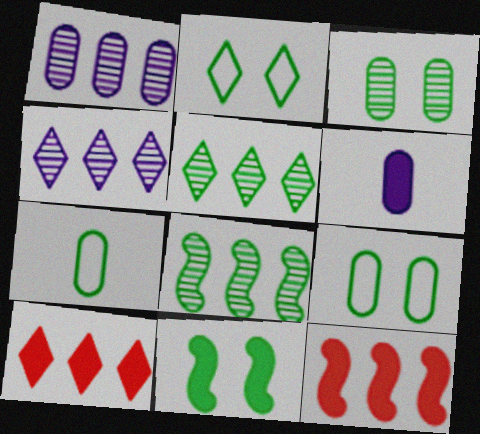[[2, 3, 11], 
[5, 7, 11], 
[6, 10, 11]]